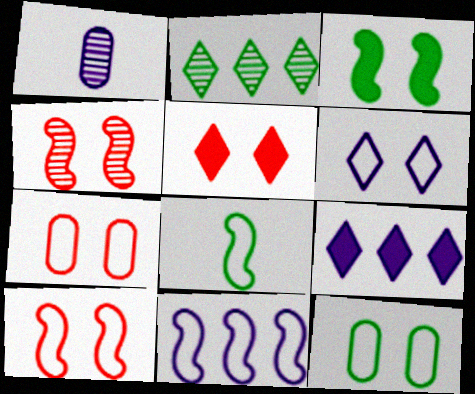[[1, 2, 4], 
[4, 5, 7], 
[6, 10, 12], 
[8, 10, 11]]